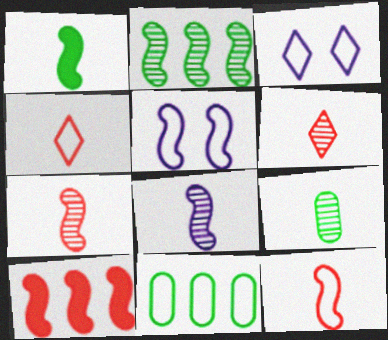[[1, 8, 12], 
[3, 9, 10], 
[3, 11, 12], 
[4, 5, 11], 
[6, 8, 9]]